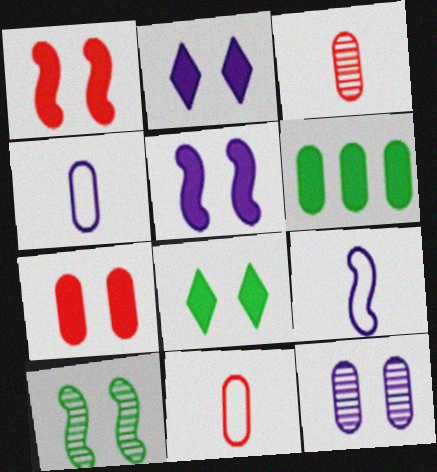[[5, 7, 8], 
[6, 11, 12]]